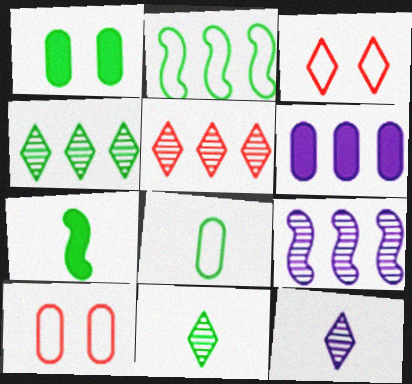[[1, 2, 11], 
[2, 5, 6], 
[7, 8, 11]]